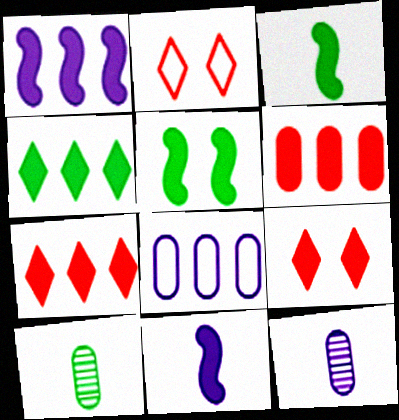[[1, 2, 10], 
[1, 4, 6]]